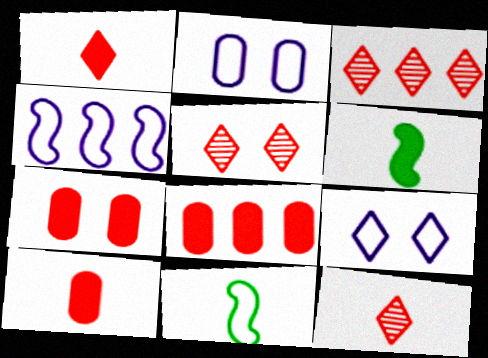[[2, 3, 6], 
[3, 5, 12], 
[7, 8, 10]]